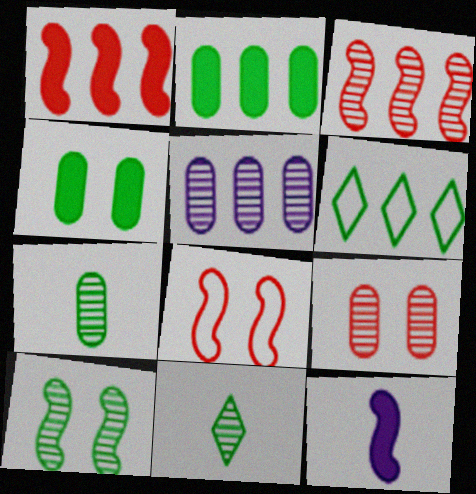[[1, 5, 6], 
[5, 7, 9], 
[6, 9, 12]]